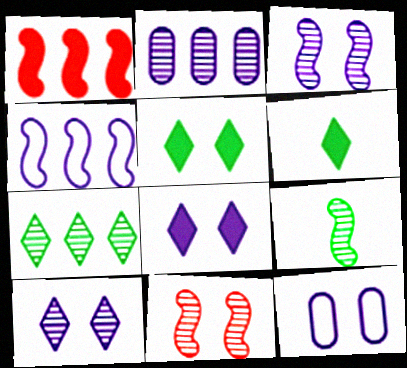[[3, 8, 12], 
[5, 11, 12]]